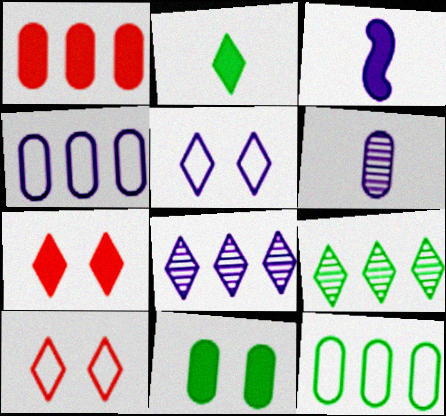[[2, 8, 10]]